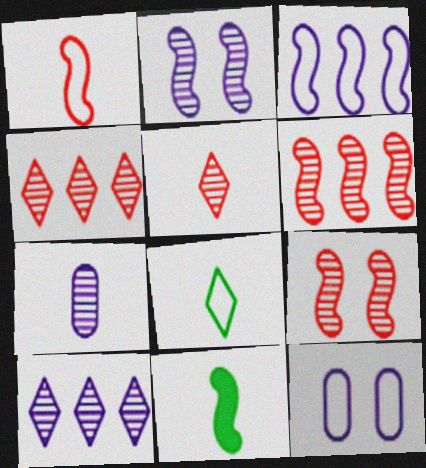[[2, 7, 10], 
[3, 9, 11], 
[4, 11, 12]]